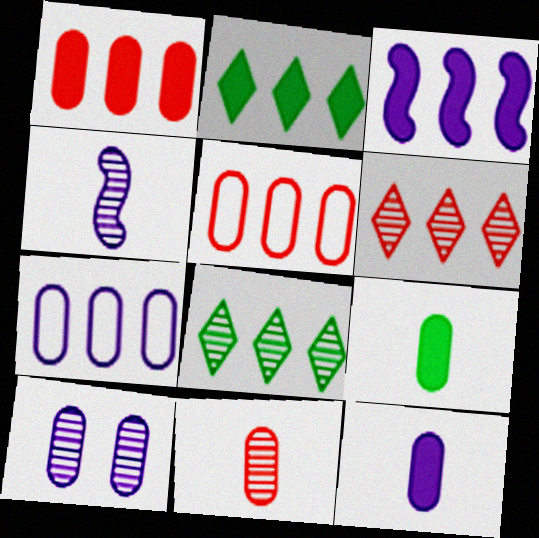[[1, 2, 3], 
[3, 5, 8], 
[5, 9, 10], 
[7, 10, 12]]